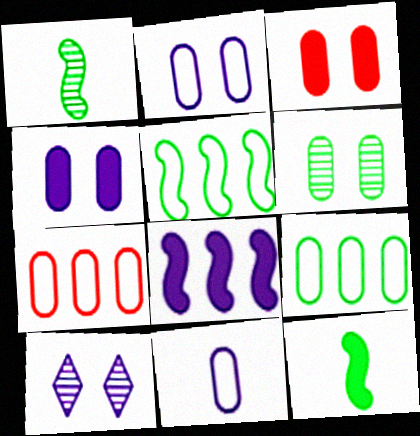[[2, 3, 6], 
[7, 10, 12], 
[8, 10, 11]]